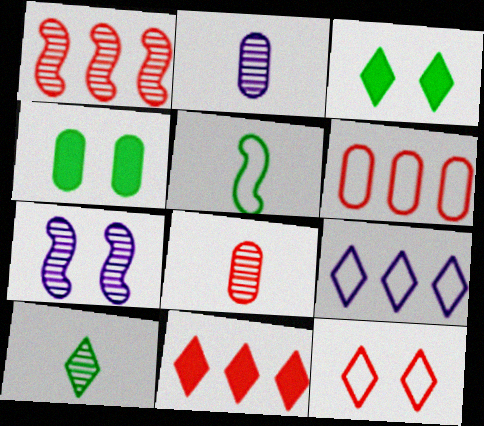[[1, 6, 11], 
[2, 4, 6], 
[4, 7, 12]]